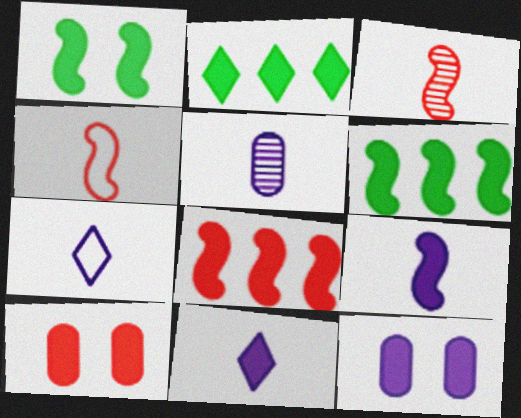[[1, 8, 9], 
[2, 9, 10], 
[5, 7, 9], 
[6, 10, 11]]